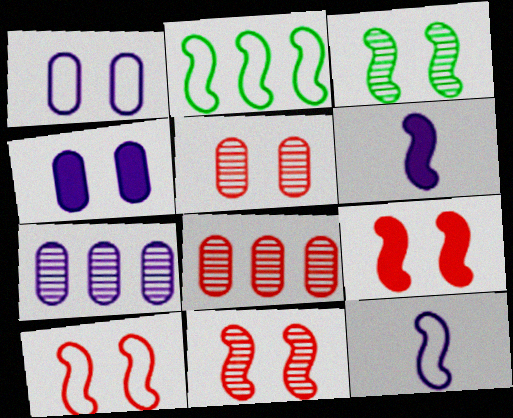[[2, 6, 11], 
[2, 10, 12], 
[9, 10, 11]]